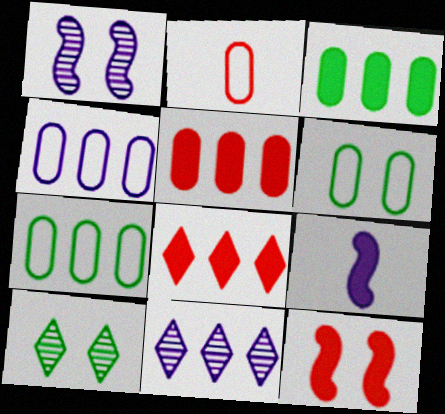[[2, 4, 6]]